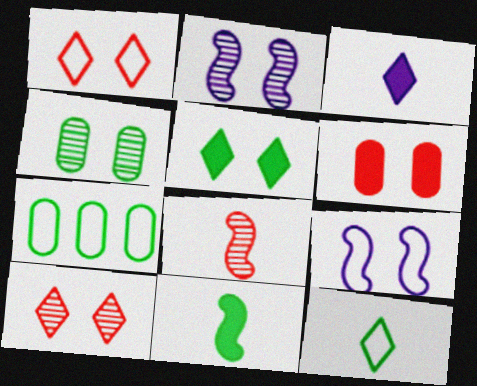[[2, 4, 10]]